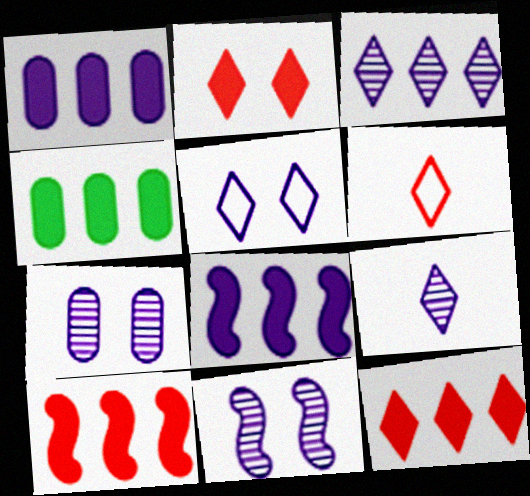[[4, 6, 11], 
[4, 8, 12]]